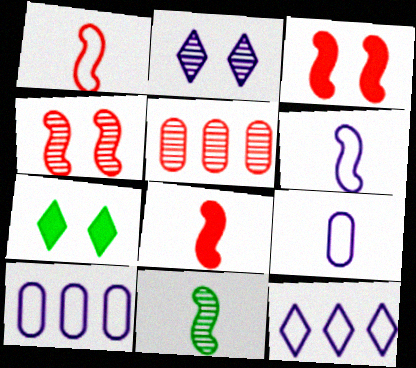[[2, 5, 11], 
[5, 6, 7], 
[6, 8, 11]]